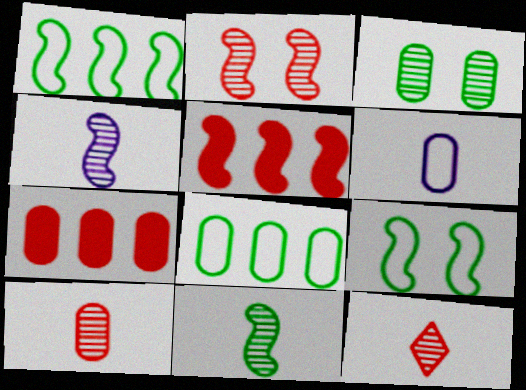[[3, 6, 7], 
[4, 5, 9]]